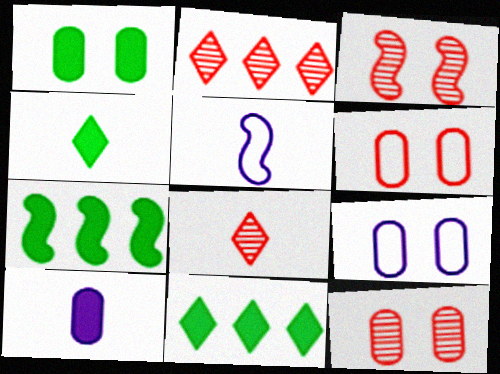[[1, 2, 5], 
[1, 4, 7], 
[1, 9, 12], 
[3, 5, 7], 
[5, 11, 12], 
[7, 8, 9]]